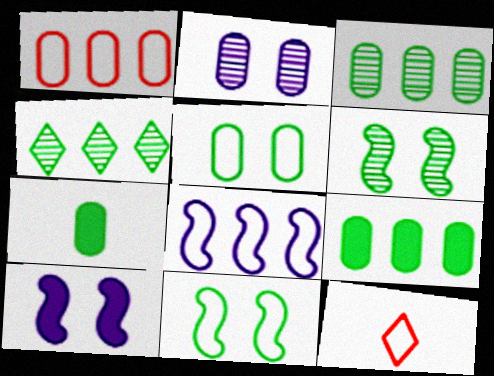[[1, 2, 7], 
[3, 5, 7], 
[3, 10, 12], 
[4, 7, 11], 
[5, 8, 12]]